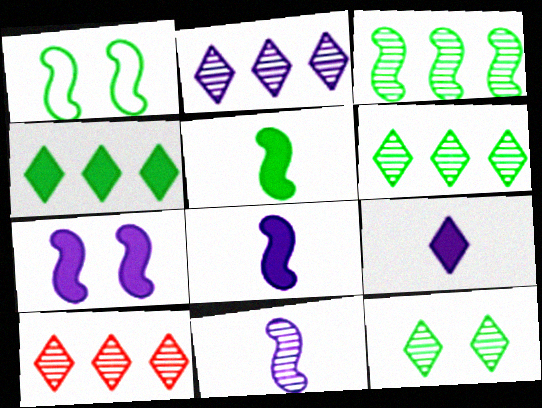[[1, 3, 5], 
[2, 6, 10]]